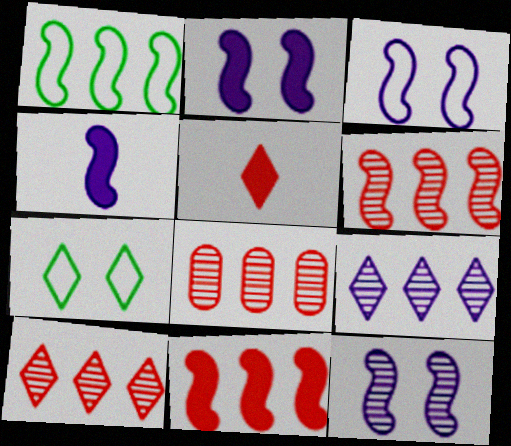[[2, 3, 12], 
[4, 7, 8], 
[5, 7, 9], 
[6, 8, 10]]